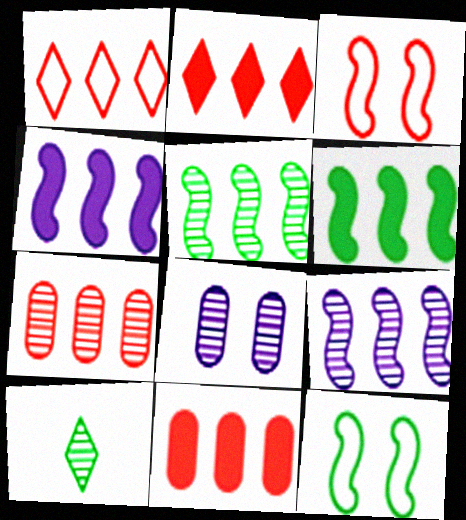[]